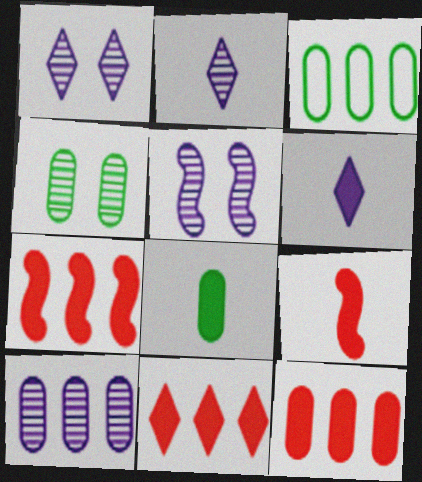[[1, 3, 9], 
[2, 5, 10], 
[3, 4, 8], 
[3, 10, 12], 
[6, 8, 9], 
[7, 11, 12]]